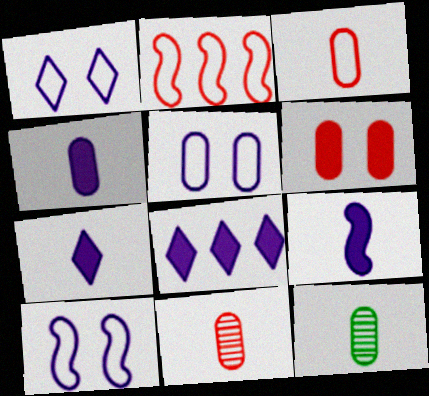[[1, 5, 10], 
[3, 4, 12], 
[4, 7, 9]]